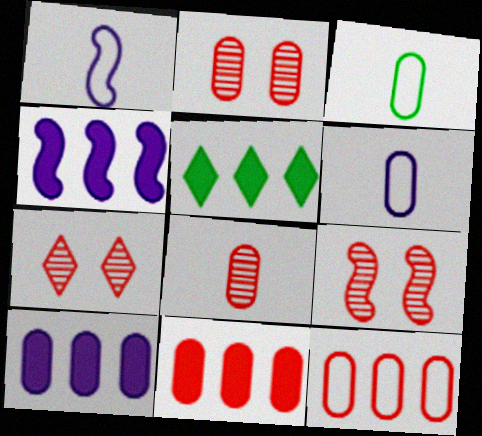[[1, 2, 5], 
[2, 3, 10], 
[2, 7, 9], 
[3, 4, 7], 
[4, 5, 11], 
[5, 6, 9]]